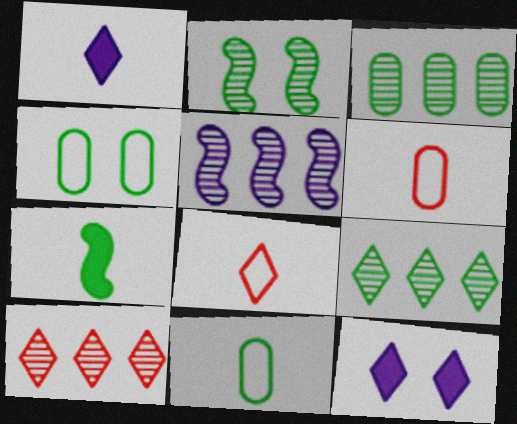[[3, 5, 10], 
[4, 7, 9], 
[8, 9, 12]]